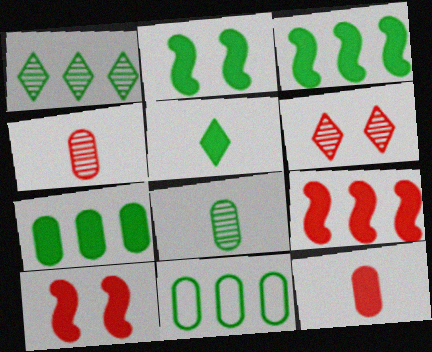[[1, 3, 11], 
[2, 5, 7]]